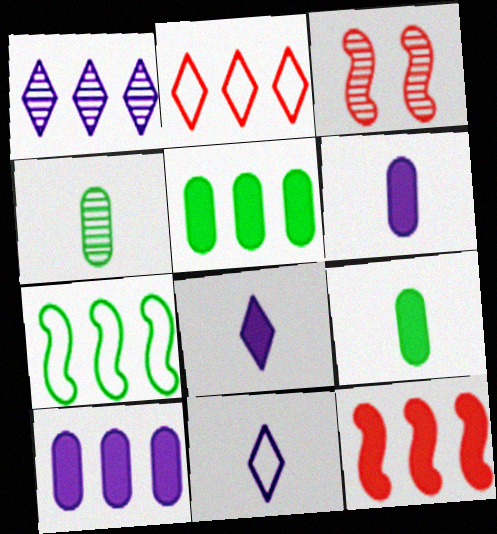[[1, 3, 4], 
[3, 5, 11]]